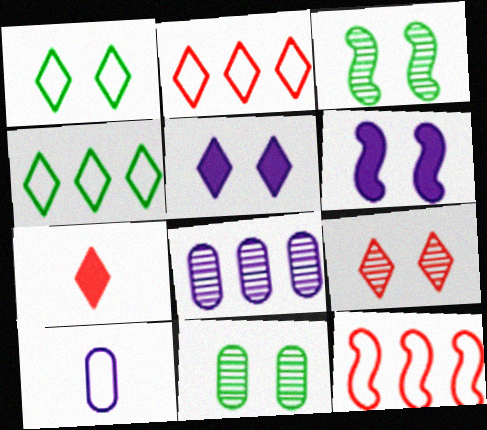[[1, 5, 9], 
[1, 10, 12], 
[2, 7, 9]]